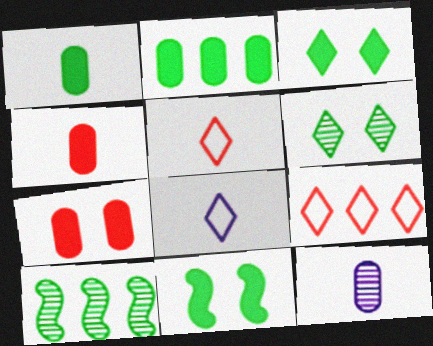[[7, 8, 10], 
[9, 11, 12]]